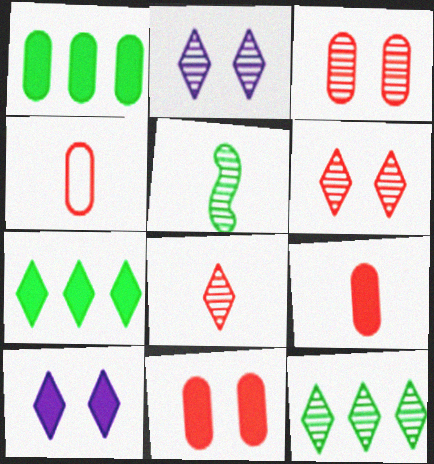[[2, 8, 12]]